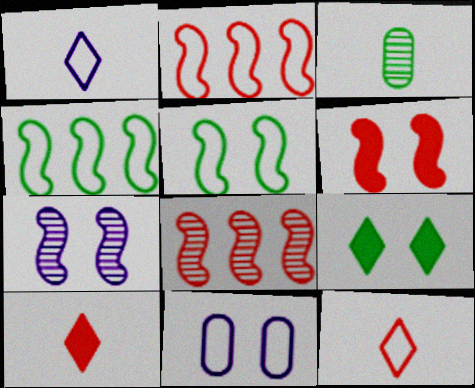[[3, 4, 9], 
[4, 11, 12], 
[5, 6, 7]]